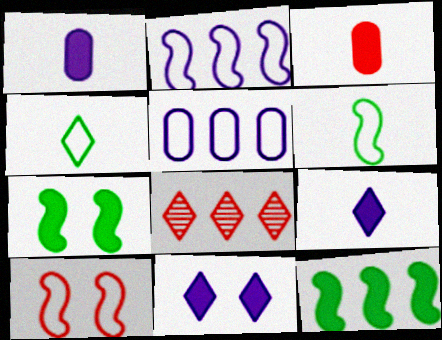[[2, 6, 10], 
[3, 8, 10], 
[3, 11, 12], 
[4, 5, 10], 
[4, 8, 11], 
[5, 8, 12]]